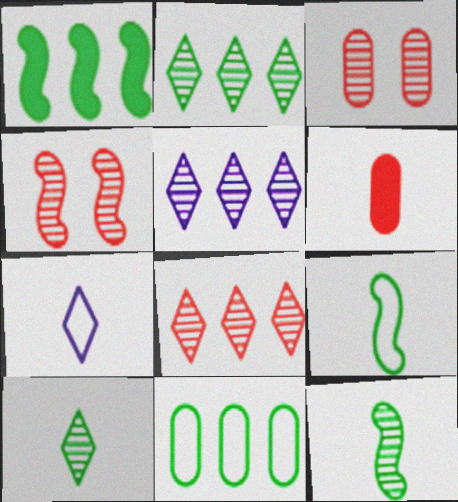[[1, 2, 11], 
[1, 3, 7], 
[2, 5, 8], 
[3, 5, 12], 
[6, 7, 12]]